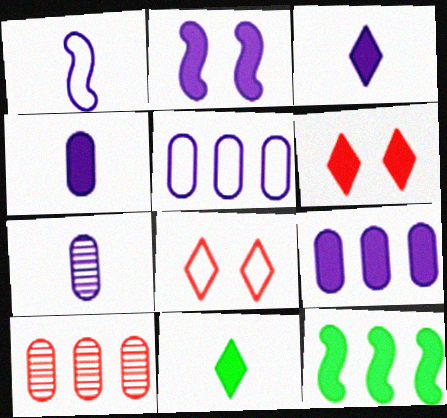[[1, 3, 7], 
[2, 3, 9], 
[4, 6, 12], 
[7, 8, 12]]